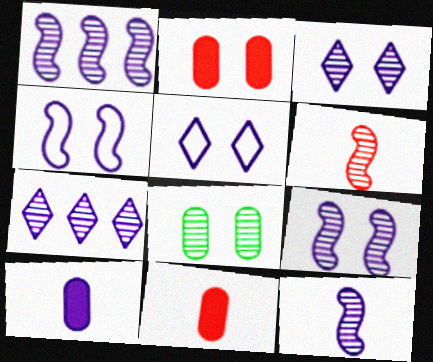[[1, 5, 10], 
[1, 9, 12], 
[4, 7, 10], 
[6, 7, 8]]